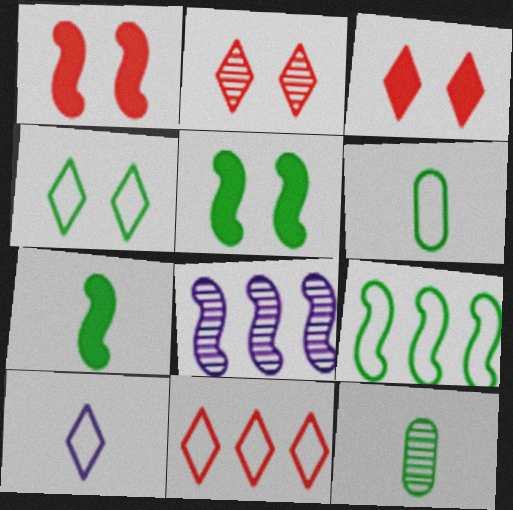[[2, 8, 12], 
[3, 6, 8], 
[4, 6, 9], 
[4, 10, 11]]